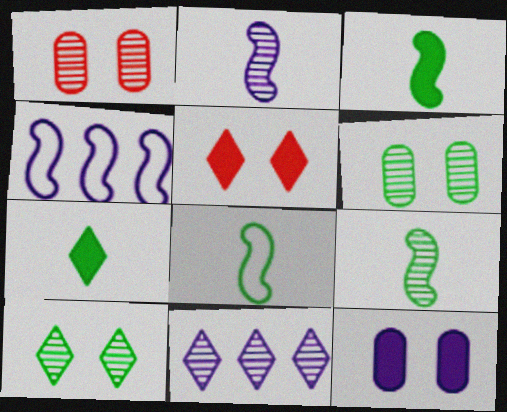[[1, 4, 7], 
[1, 9, 11], 
[3, 8, 9]]